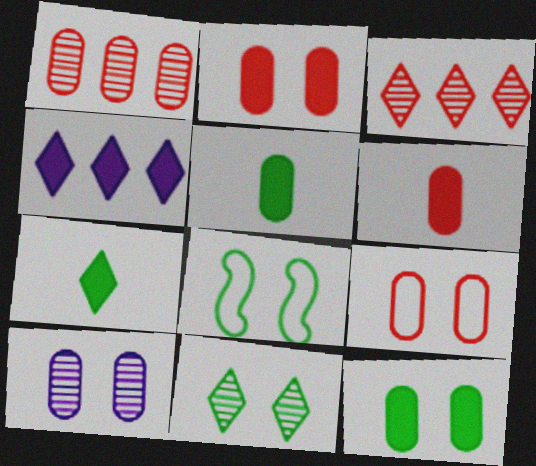[[1, 6, 9], 
[8, 11, 12], 
[9, 10, 12]]